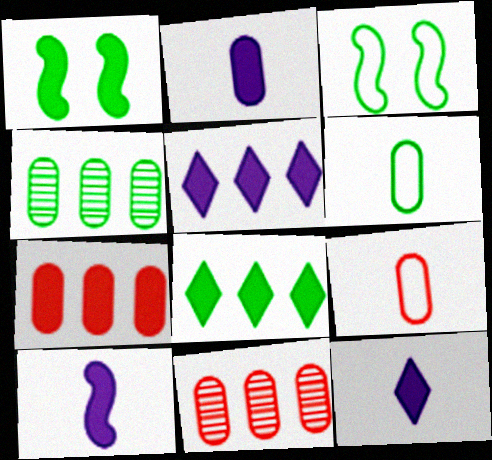[[1, 7, 12], 
[2, 10, 12], 
[3, 11, 12]]